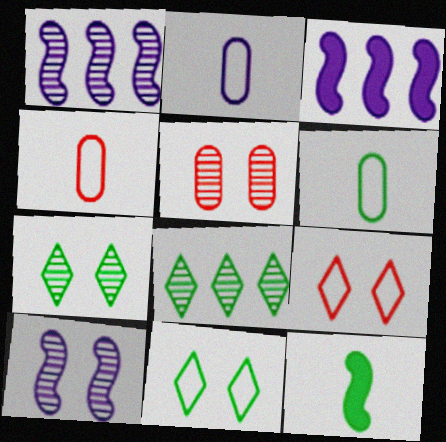[[2, 4, 6], 
[3, 4, 7], 
[5, 7, 10]]